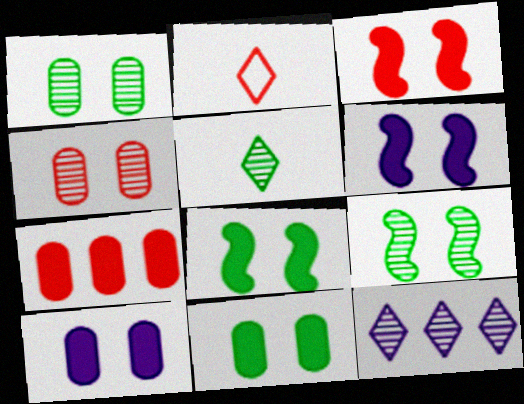[[3, 6, 8]]